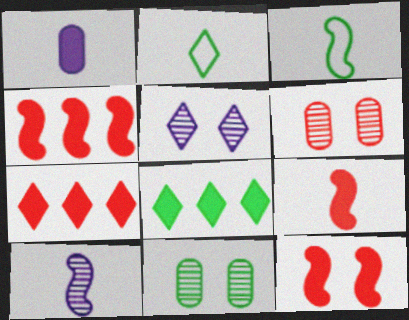[[1, 8, 12], 
[2, 5, 7], 
[3, 8, 11], 
[3, 9, 10], 
[4, 9, 12]]